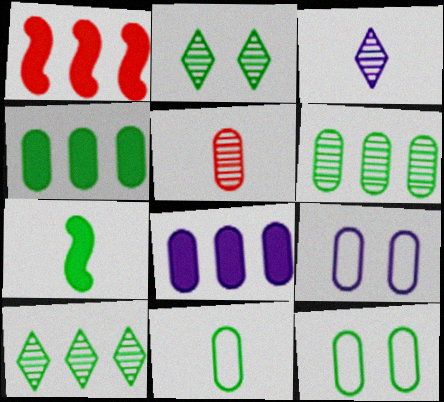[[1, 3, 12], 
[4, 5, 9], 
[5, 8, 12], 
[7, 10, 12]]